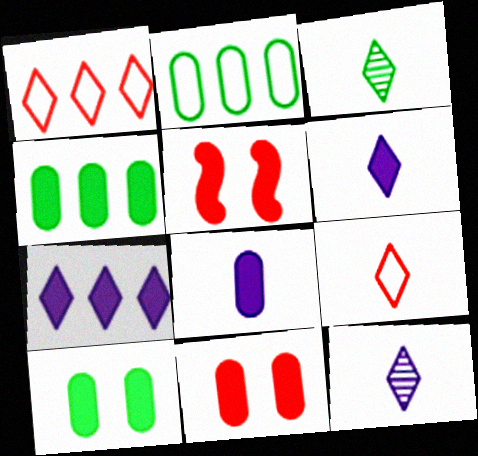[[2, 5, 12], 
[3, 6, 9], 
[4, 5, 6], 
[4, 8, 11]]